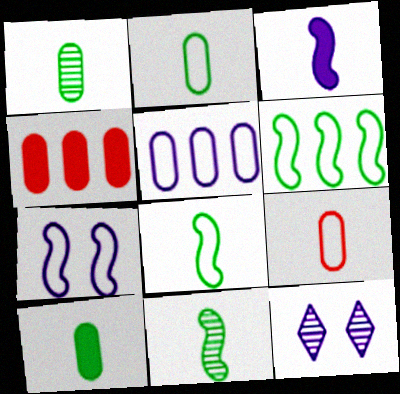[[1, 2, 10], 
[3, 5, 12], 
[4, 8, 12]]